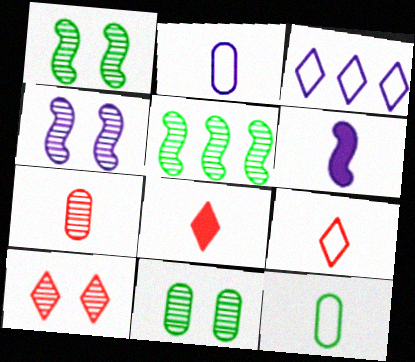[[4, 10, 11]]